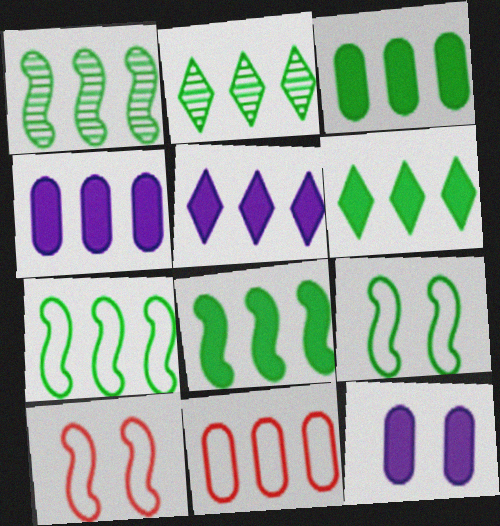[[1, 5, 11], 
[1, 7, 8], 
[2, 3, 7], 
[3, 6, 8]]